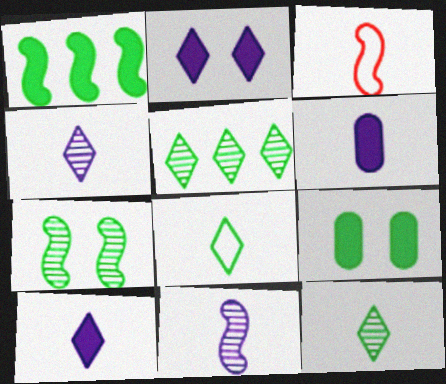[[3, 6, 12]]